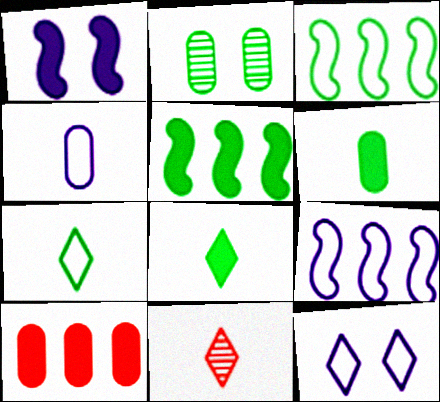[[1, 8, 10], 
[2, 3, 8], 
[2, 4, 10], 
[2, 5, 7], 
[4, 9, 12]]